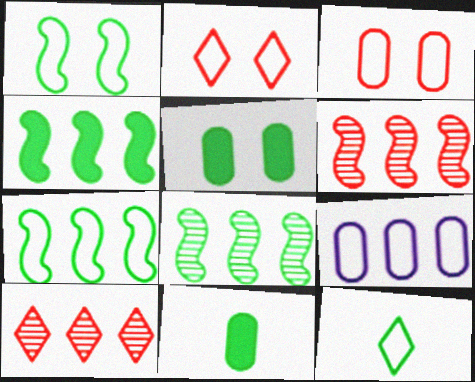[[4, 7, 8], 
[4, 9, 10], 
[5, 8, 12]]